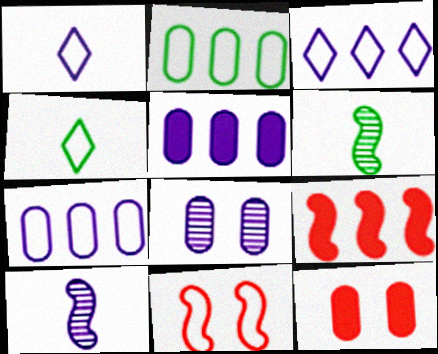[[1, 2, 11], 
[3, 6, 12], 
[4, 7, 11], 
[4, 8, 9]]